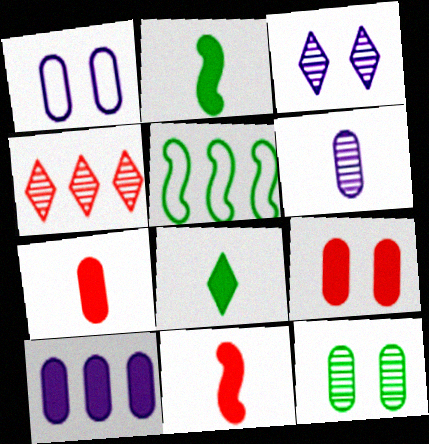[[1, 2, 4], 
[1, 6, 10], 
[1, 9, 12], 
[3, 5, 7], 
[4, 5, 10], 
[5, 8, 12]]